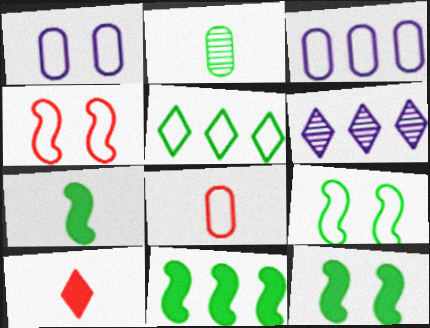[[2, 5, 12], 
[6, 8, 12], 
[7, 11, 12]]